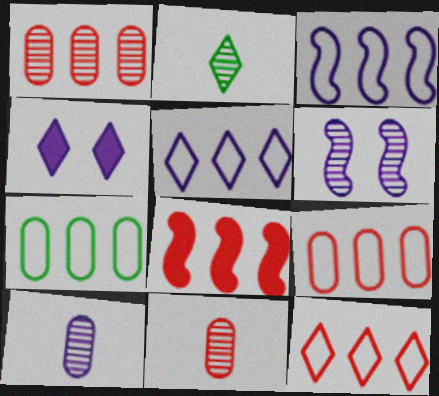[[1, 2, 6], 
[1, 8, 12], 
[2, 4, 12], 
[3, 4, 10], 
[3, 7, 12]]